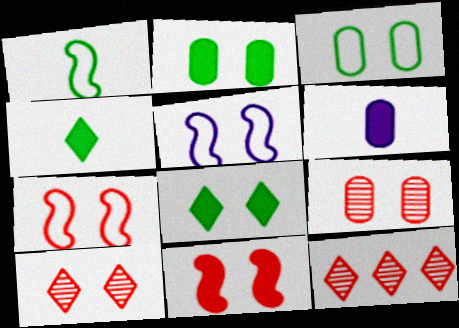[[2, 5, 10], 
[5, 8, 9]]